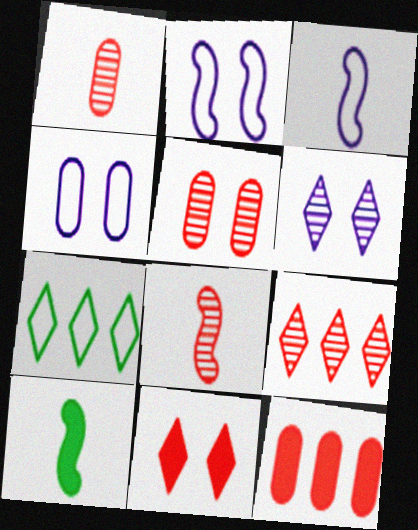[[3, 8, 10], 
[4, 9, 10], 
[5, 8, 9]]